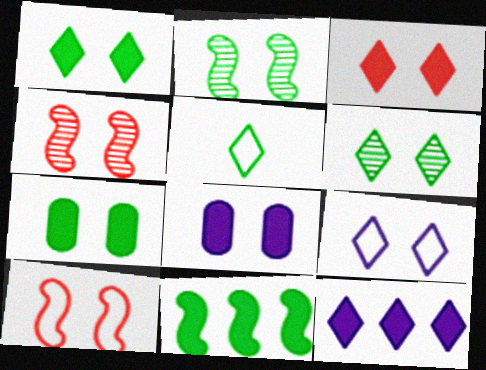[[3, 6, 9], 
[4, 7, 9], 
[6, 8, 10]]